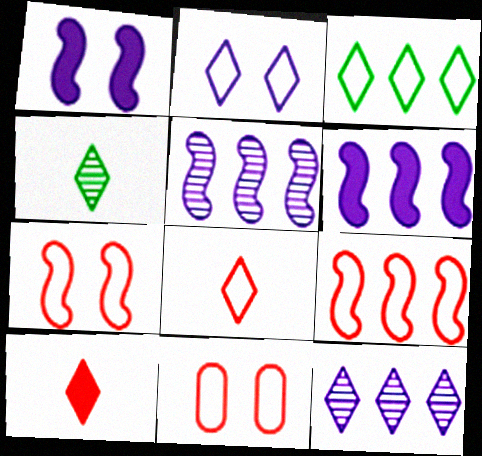[[2, 3, 8], 
[4, 6, 11], 
[8, 9, 11]]